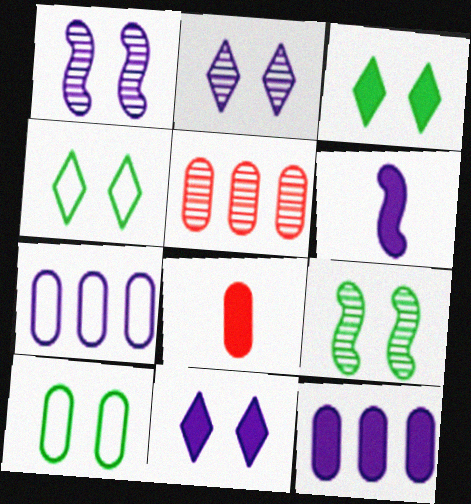[[2, 6, 7], 
[3, 9, 10], 
[4, 5, 6], 
[6, 11, 12]]